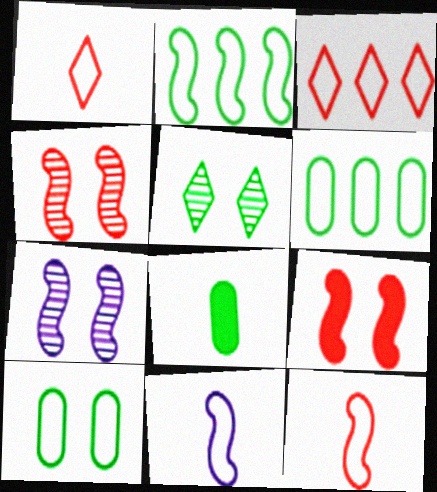[[2, 5, 8], 
[3, 7, 8], 
[3, 10, 11]]